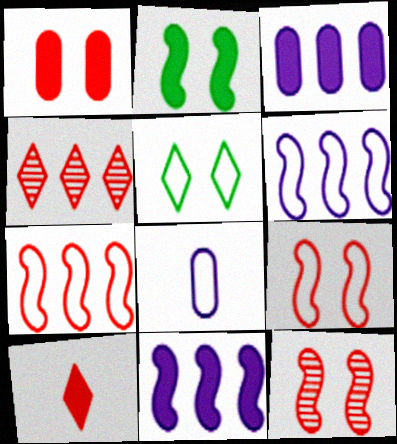[[2, 3, 10], 
[2, 4, 8], 
[5, 7, 8]]